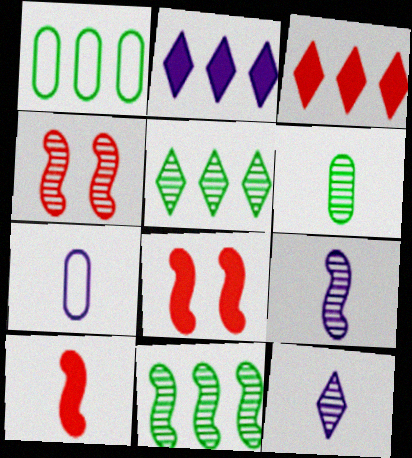[[1, 8, 12], 
[4, 9, 11], 
[5, 7, 8]]